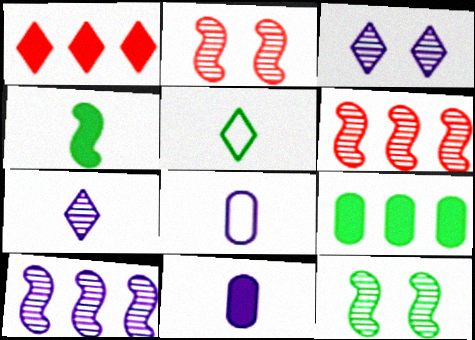[[1, 3, 5], 
[1, 8, 12], 
[5, 9, 12]]